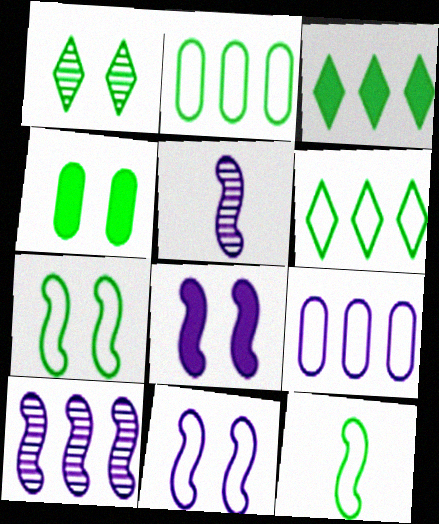[[1, 4, 7]]